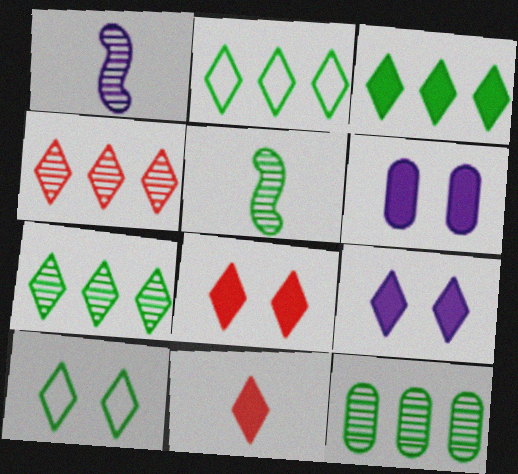[[2, 3, 7], 
[3, 9, 11]]